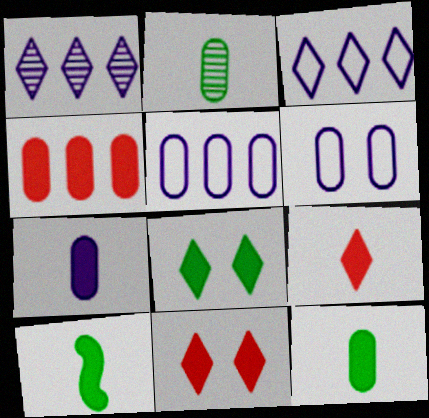[[2, 4, 6], 
[7, 9, 10]]